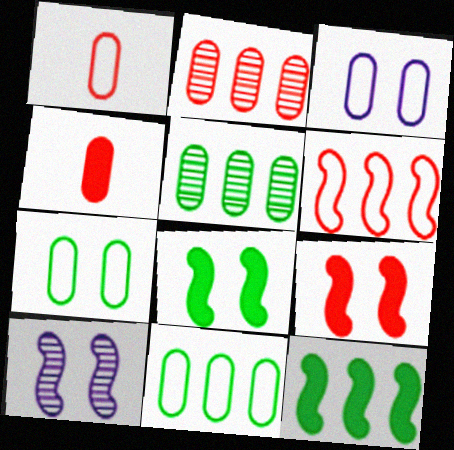[[1, 3, 11], 
[3, 4, 5]]